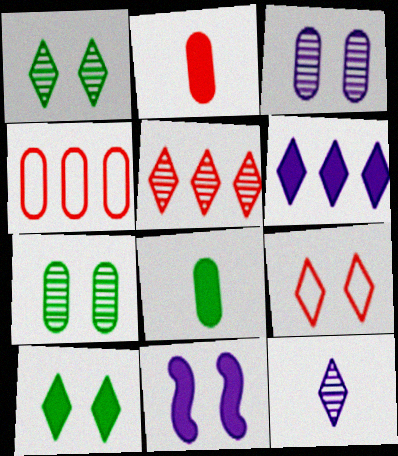[[1, 5, 12], 
[3, 4, 8], 
[7, 9, 11]]